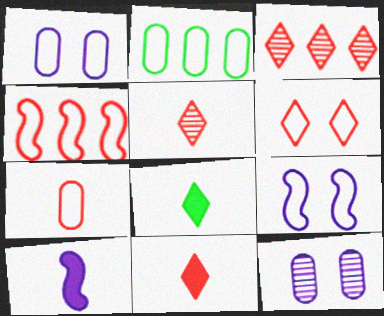[[1, 2, 7], 
[3, 6, 11], 
[4, 6, 7], 
[4, 8, 12]]